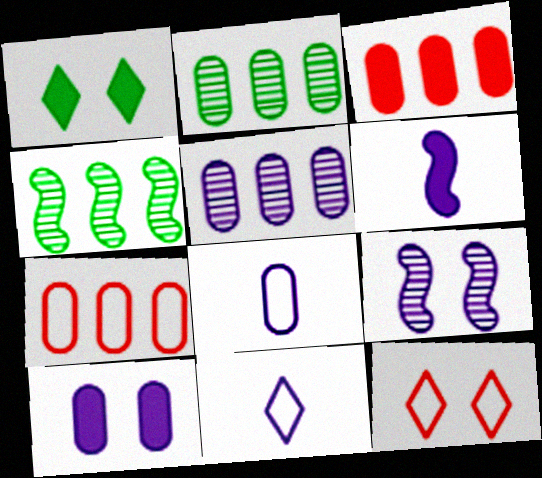[[1, 3, 6], 
[2, 6, 12], 
[5, 8, 10]]